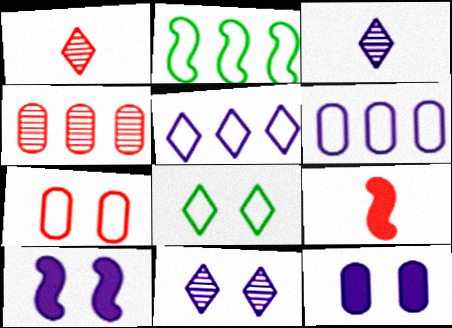[[1, 2, 12], 
[3, 6, 10]]